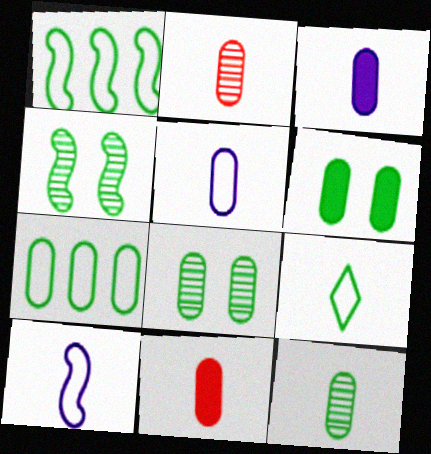[[5, 11, 12], 
[6, 7, 12]]